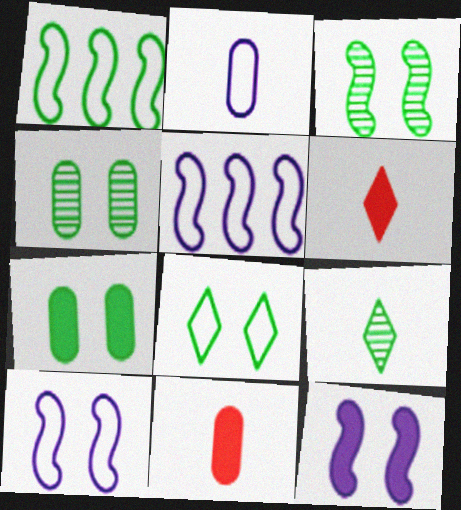[[1, 7, 9], 
[3, 7, 8], 
[4, 5, 6]]